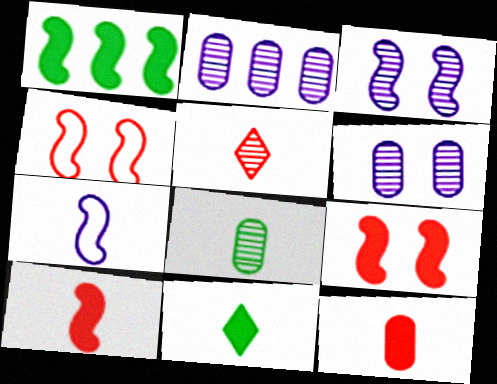[[2, 4, 11]]